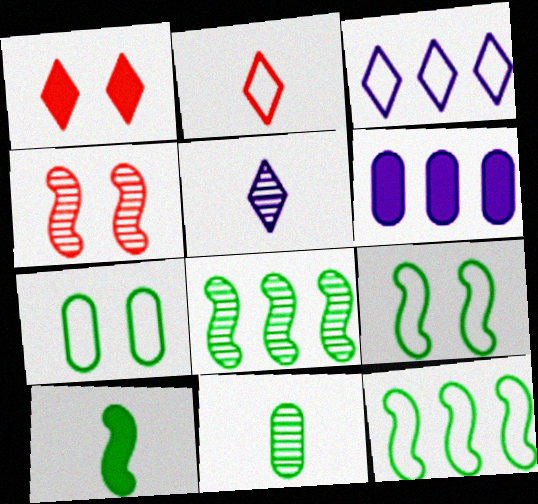[[1, 6, 10], 
[8, 9, 10]]